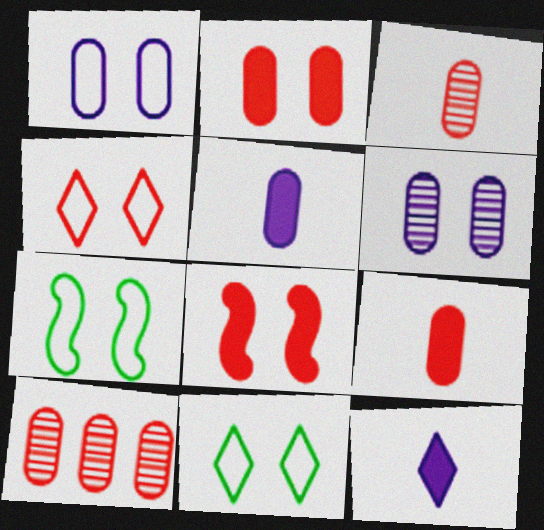[[1, 4, 7], 
[6, 8, 11], 
[7, 10, 12]]